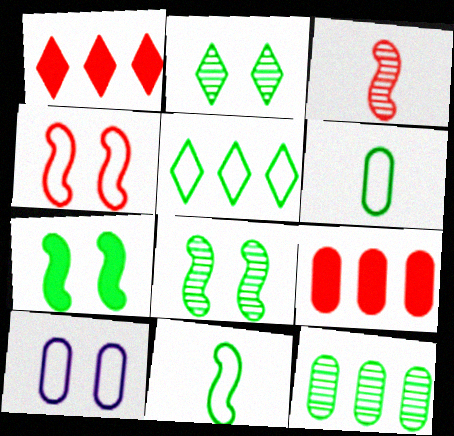[]